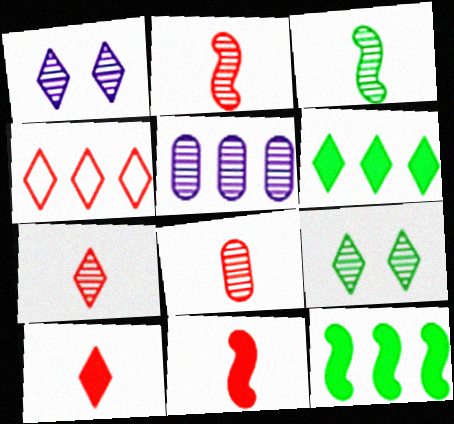[[2, 5, 9], 
[2, 7, 8], 
[4, 5, 12]]